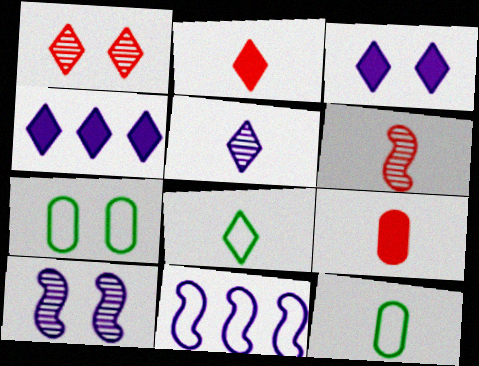[[1, 4, 8], 
[2, 5, 8], 
[4, 6, 7]]